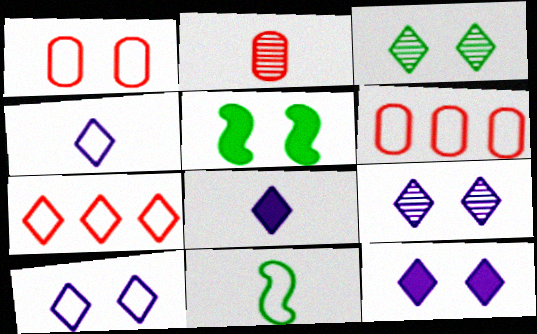[[1, 5, 9], 
[2, 8, 11], 
[3, 7, 8], 
[6, 10, 11], 
[9, 10, 12]]